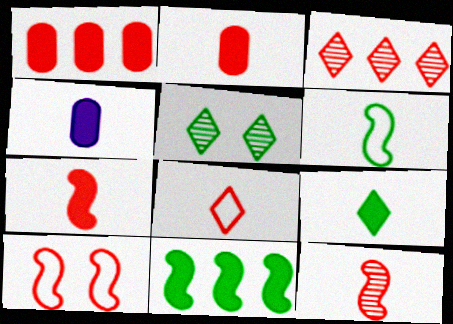[[2, 3, 10], 
[2, 8, 12], 
[4, 7, 9]]